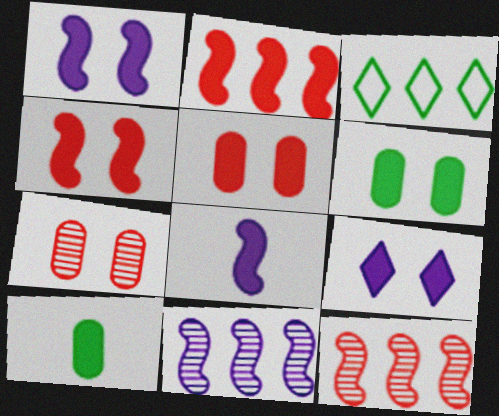[[2, 9, 10], 
[3, 7, 8], 
[4, 6, 9]]